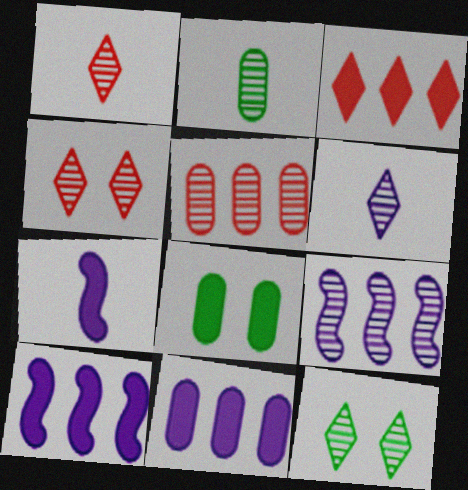[[2, 4, 9], 
[3, 7, 8]]